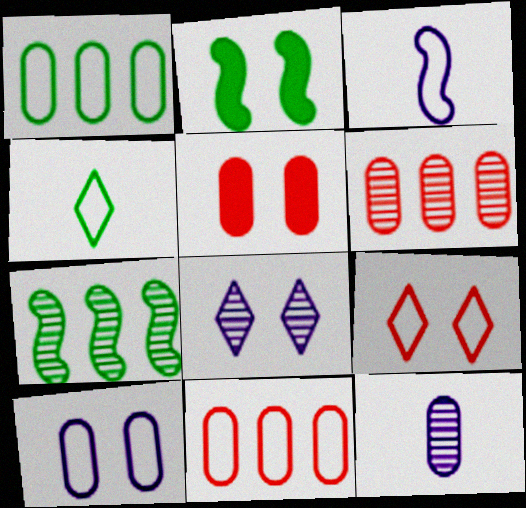[[1, 3, 9], 
[1, 5, 12]]